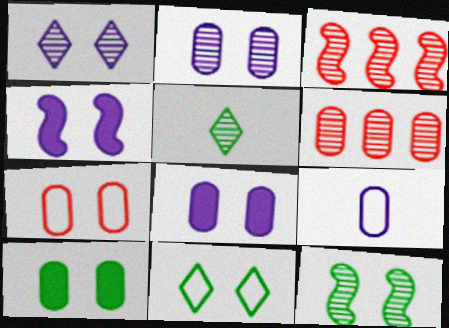[[2, 3, 5], 
[2, 7, 10], 
[6, 9, 10], 
[10, 11, 12]]